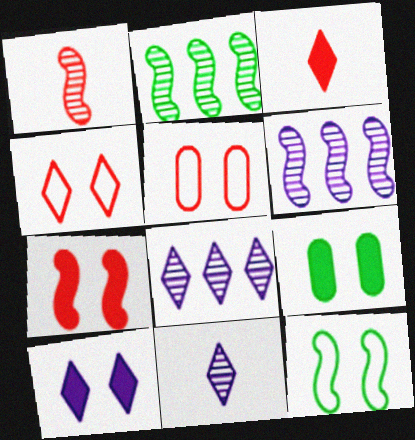[[7, 9, 10]]